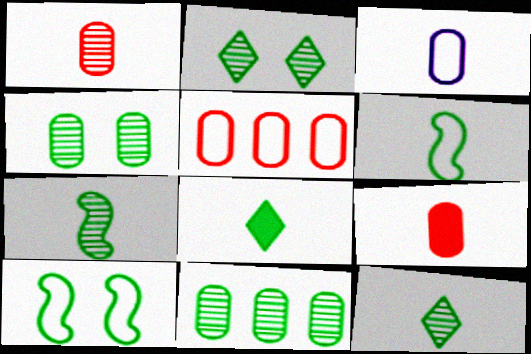[[2, 7, 11], 
[8, 10, 11]]